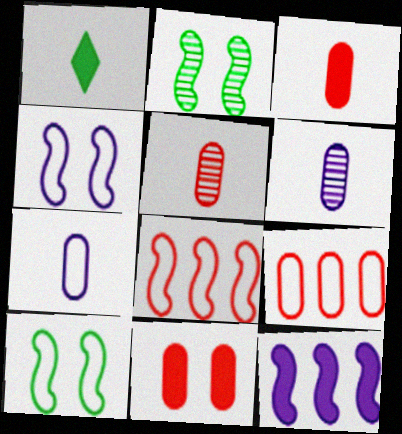[[1, 11, 12], 
[5, 9, 11]]